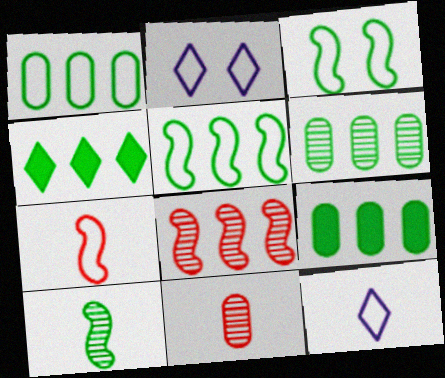[[1, 2, 7], 
[1, 6, 9], 
[4, 5, 6]]